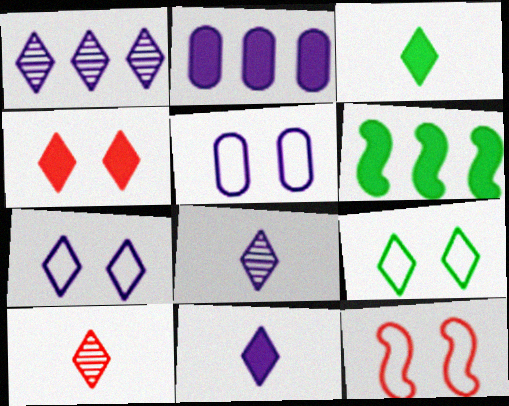[[1, 7, 11], 
[5, 6, 10], 
[5, 9, 12]]